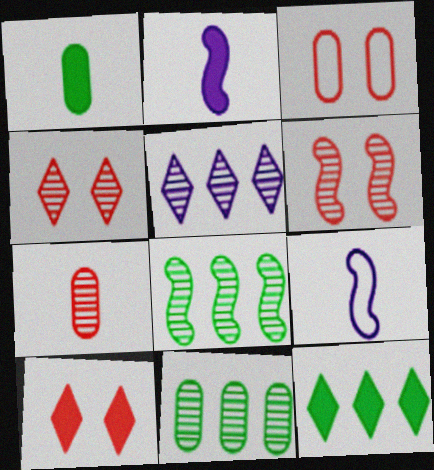[[3, 6, 10], 
[9, 10, 11]]